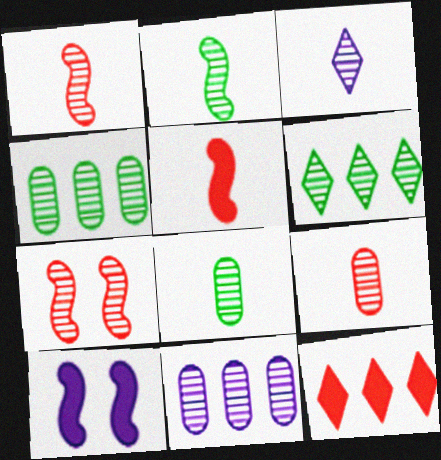[[1, 3, 8], 
[2, 3, 9], 
[3, 4, 7]]